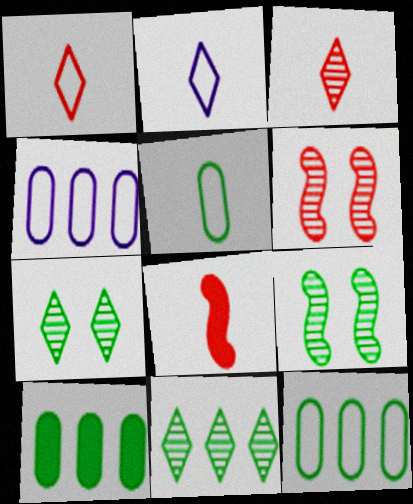[[2, 6, 10], 
[4, 7, 8]]